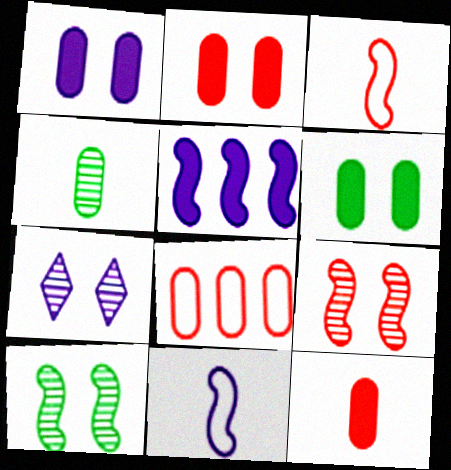[[1, 2, 6], 
[1, 4, 8], 
[3, 5, 10]]